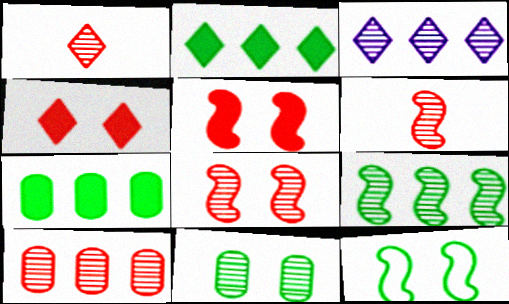[[1, 8, 10], 
[3, 6, 11], 
[3, 9, 10]]